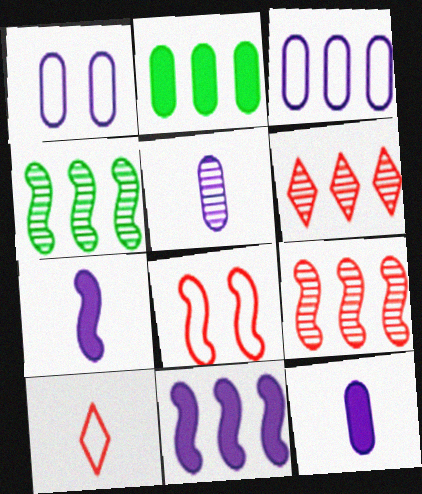[[4, 7, 8]]